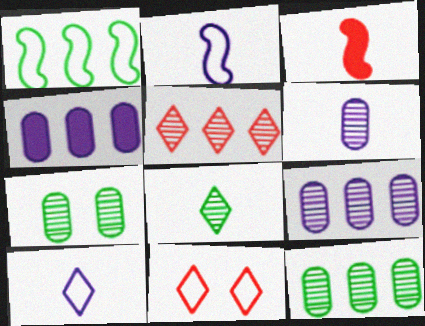[[1, 4, 5]]